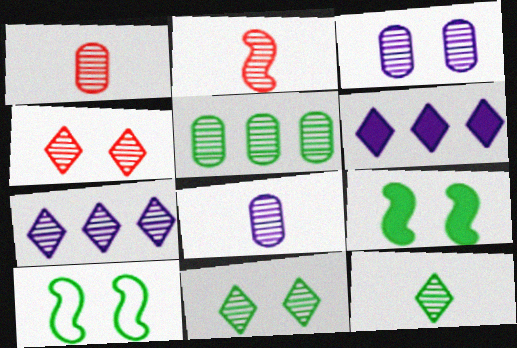[[1, 3, 5], 
[1, 6, 10], 
[2, 8, 12], 
[4, 7, 12]]